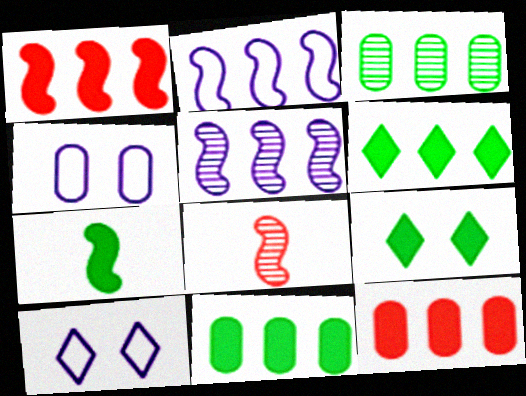[[4, 6, 8], 
[7, 9, 11], 
[8, 10, 11]]